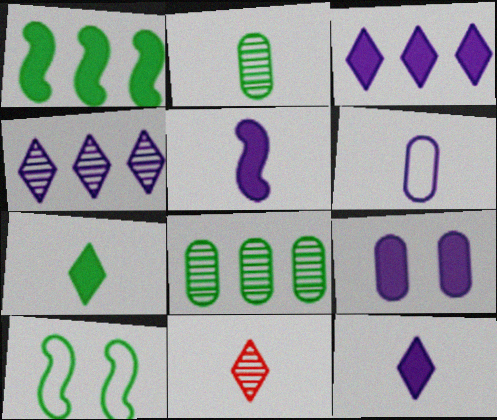[[3, 5, 9], 
[7, 8, 10]]